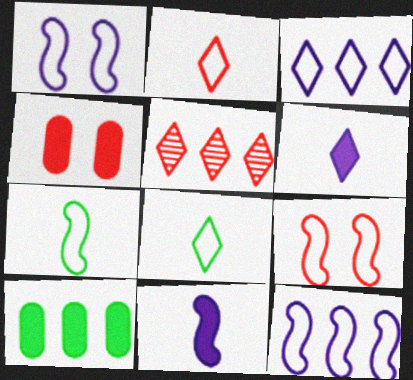[[5, 10, 12], 
[7, 9, 12]]